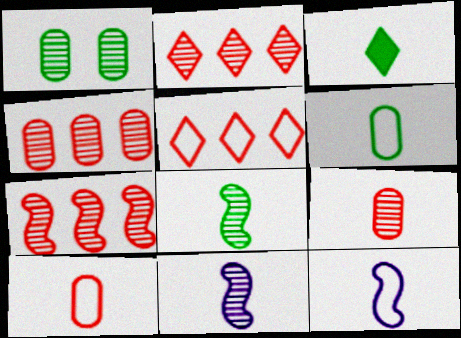[[1, 2, 11], 
[2, 4, 7], 
[3, 6, 8], 
[3, 9, 12], 
[3, 10, 11]]